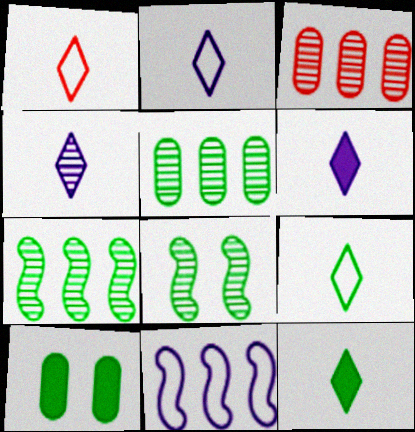[[1, 2, 9], 
[1, 4, 12], 
[2, 4, 6], 
[3, 4, 8], 
[7, 9, 10]]